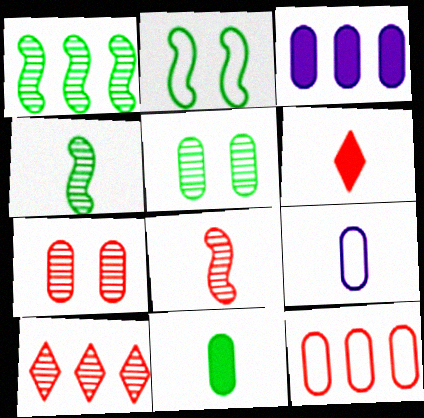[[4, 6, 9], 
[7, 8, 10]]